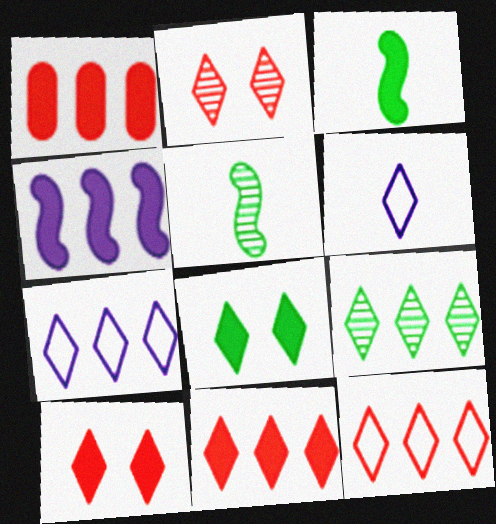[[6, 9, 10], 
[7, 9, 11]]